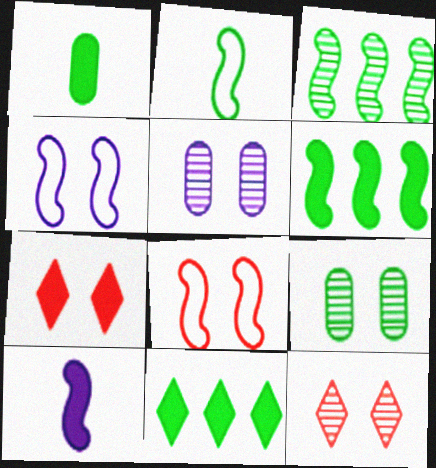[[2, 9, 11], 
[3, 8, 10], 
[4, 7, 9]]